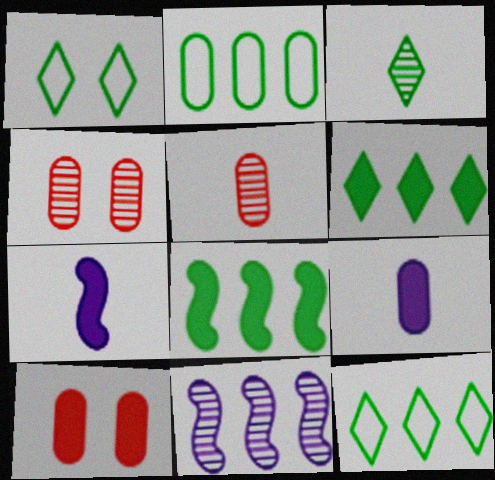[[1, 3, 6], 
[2, 4, 9], 
[3, 4, 11], 
[4, 7, 12], 
[6, 7, 10]]